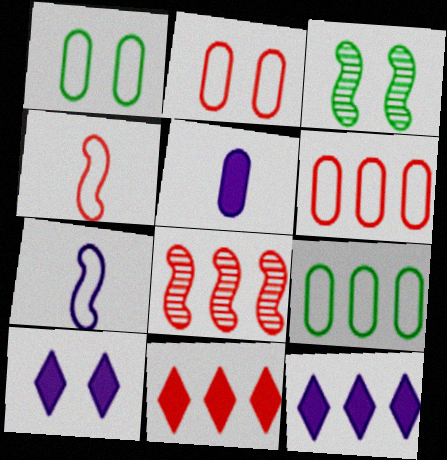[[2, 3, 10], 
[6, 8, 11], 
[8, 9, 12]]